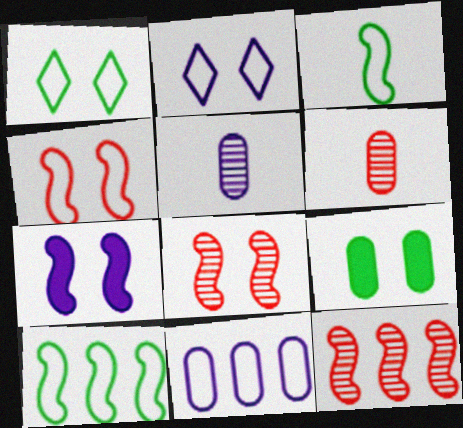[[2, 8, 9], 
[3, 7, 12], 
[6, 9, 11]]